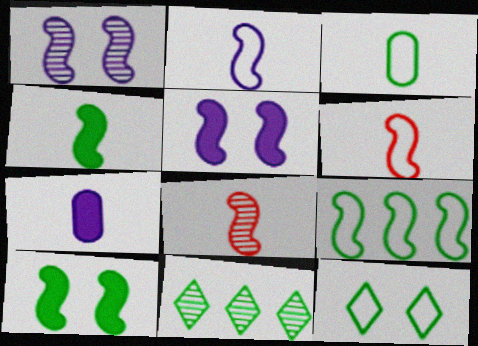[[2, 4, 8], 
[3, 9, 12], 
[3, 10, 11], 
[5, 8, 9]]